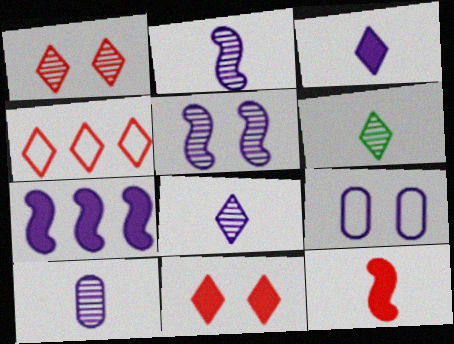[[2, 8, 10], 
[7, 8, 9]]